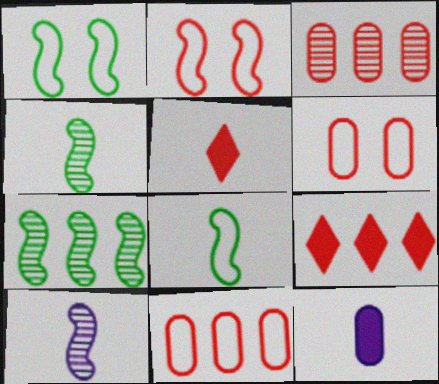[[2, 3, 5]]